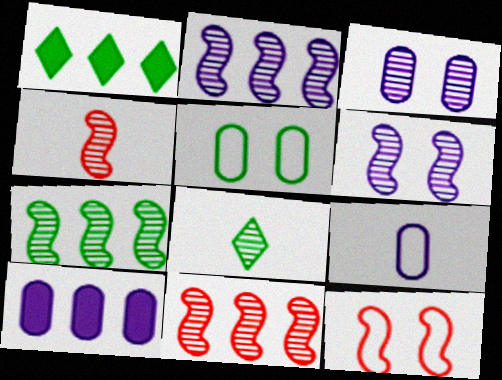[[2, 7, 11], 
[3, 8, 11], 
[3, 9, 10], 
[4, 6, 7], 
[8, 10, 12]]